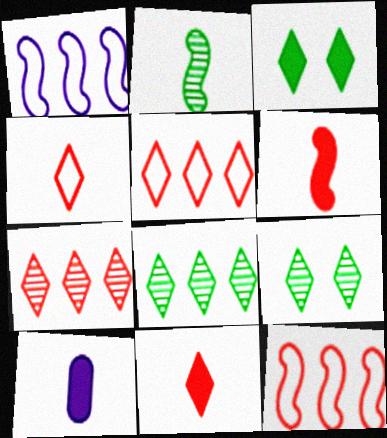[[2, 4, 10], 
[9, 10, 12]]